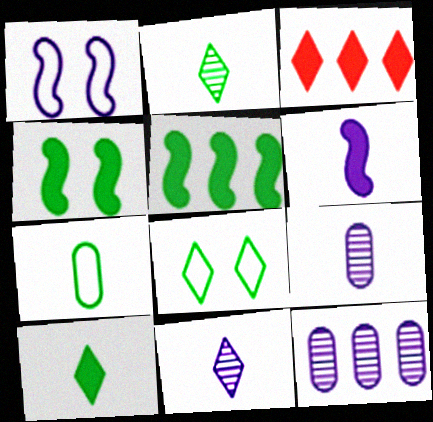[[3, 8, 11]]